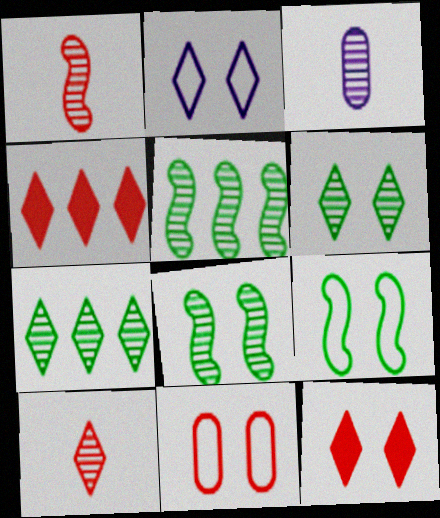[[1, 4, 11], 
[2, 6, 12], 
[2, 9, 11], 
[3, 4, 9]]